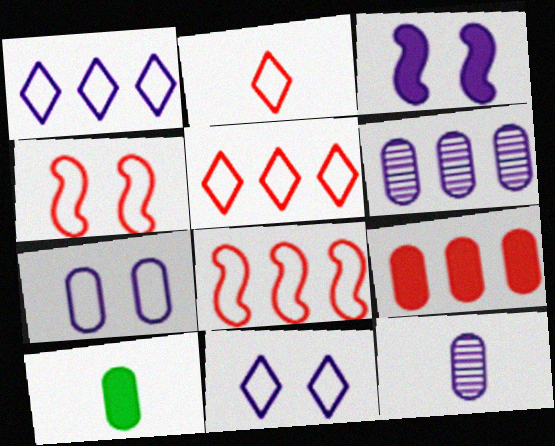[[1, 3, 12]]